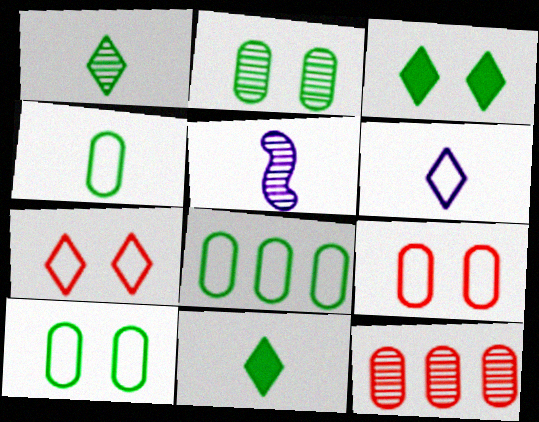[[4, 8, 10]]